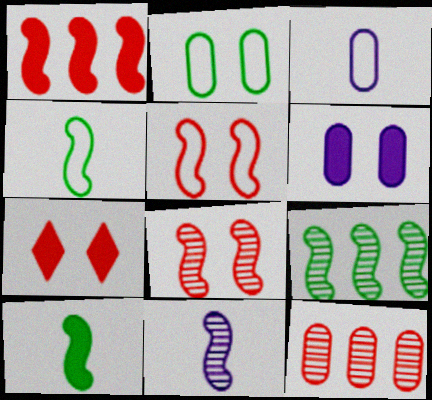[[3, 7, 9], 
[8, 9, 11]]